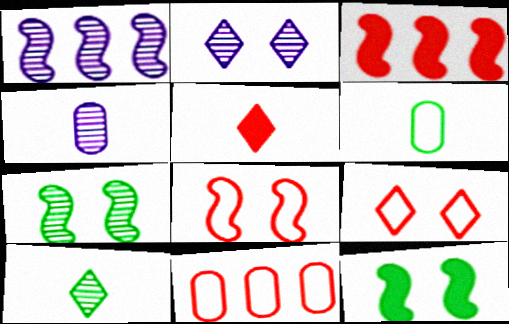[[1, 2, 4], 
[2, 3, 6]]